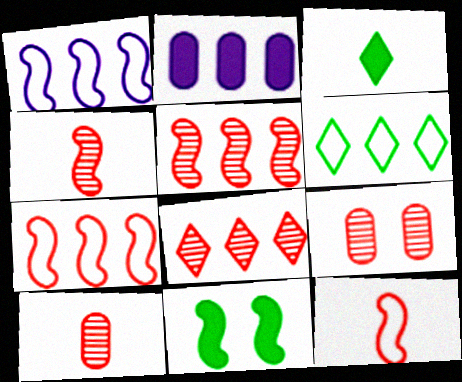[[1, 3, 9], 
[1, 4, 11], 
[2, 5, 6], 
[4, 8, 9]]